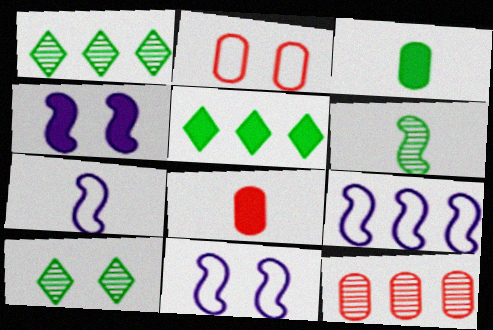[[1, 8, 11], 
[2, 4, 10], 
[2, 8, 12], 
[4, 5, 8], 
[5, 9, 12], 
[7, 9, 11], 
[8, 9, 10]]